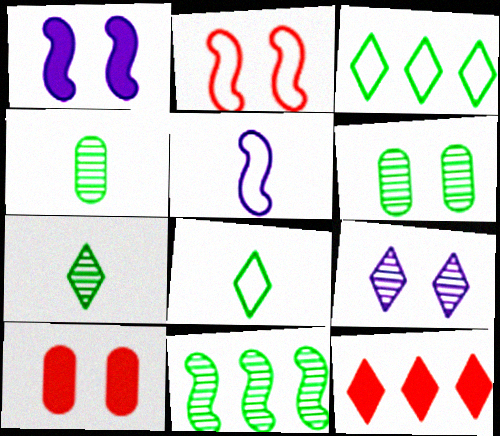[[5, 6, 12], 
[6, 7, 11], 
[8, 9, 12]]